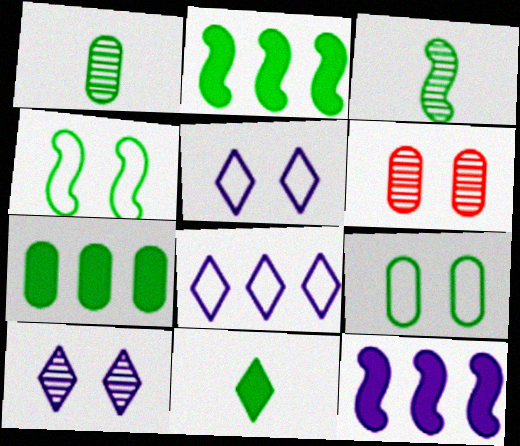[[1, 7, 9], 
[2, 3, 4]]